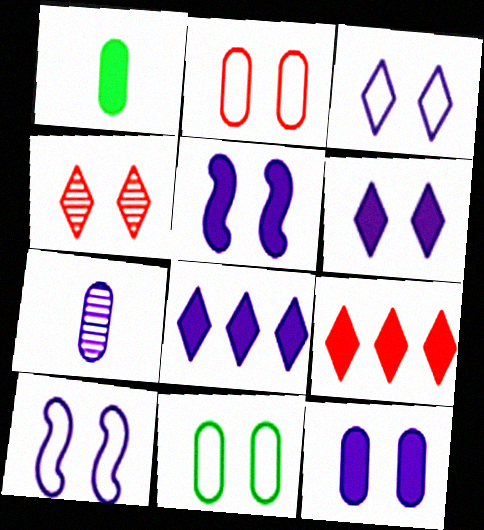[[1, 5, 9], 
[4, 5, 11], 
[5, 6, 12], 
[7, 8, 10]]